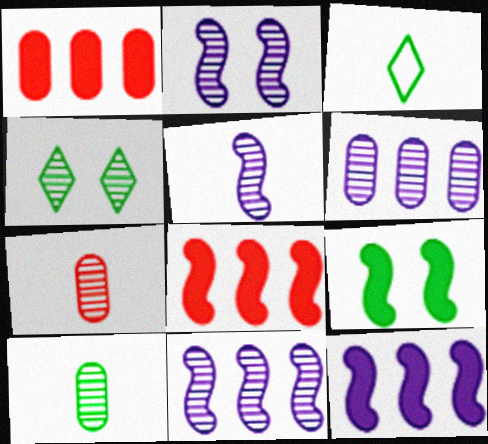[[1, 2, 3], 
[2, 5, 11], 
[4, 7, 11]]